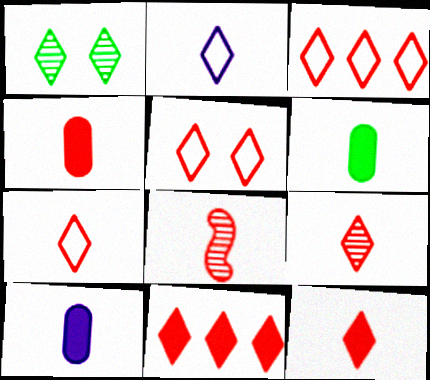[[1, 2, 11], 
[2, 6, 8], 
[3, 5, 7], 
[4, 6, 10], 
[4, 7, 8], 
[5, 9, 11], 
[7, 9, 12]]